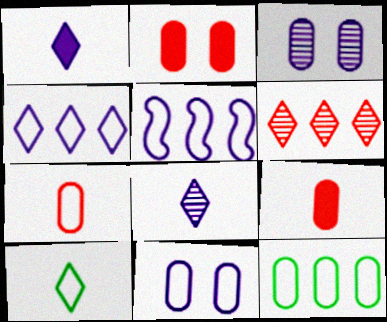[[1, 3, 5], 
[3, 9, 12], 
[7, 11, 12]]